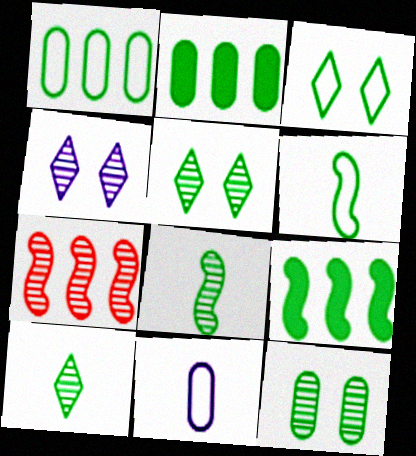[[1, 3, 6], 
[2, 3, 8], 
[2, 5, 6]]